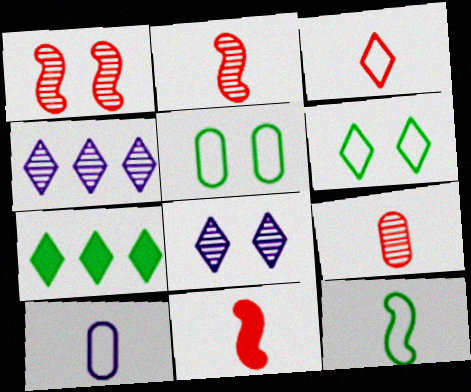[[1, 7, 10], 
[3, 7, 8], 
[3, 9, 11], 
[3, 10, 12], 
[4, 5, 11]]